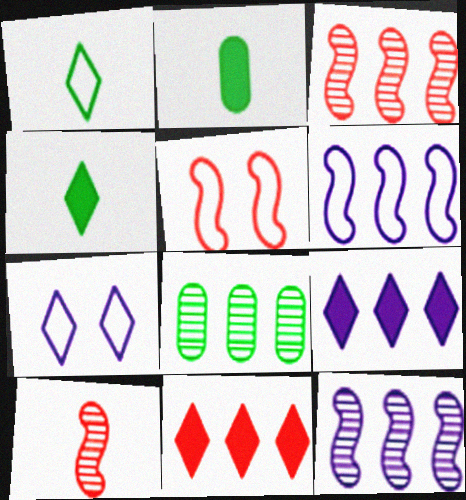[[2, 3, 7], 
[6, 8, 11]]